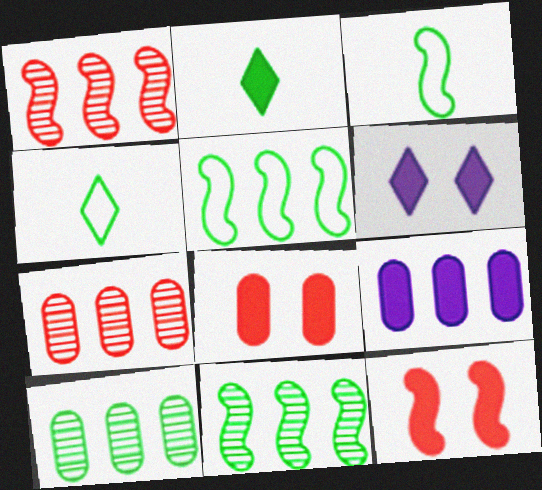[[2, 9, 12], 
[3, 6, 7]]